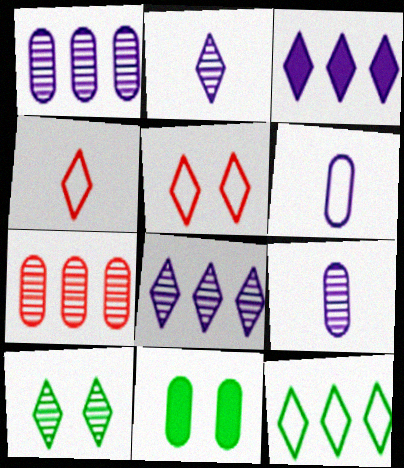[[3, 4, 10], 
[6, 7, 11]]